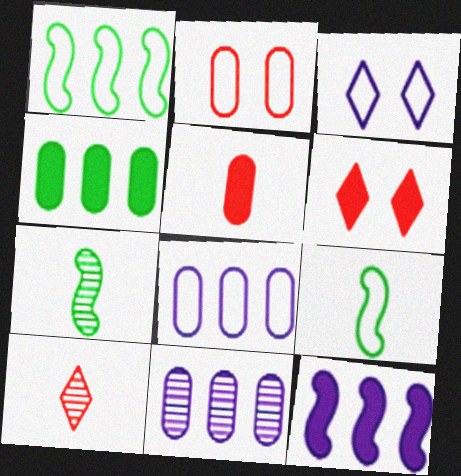[[6, 7, 8], 
[6, 9, 11]]